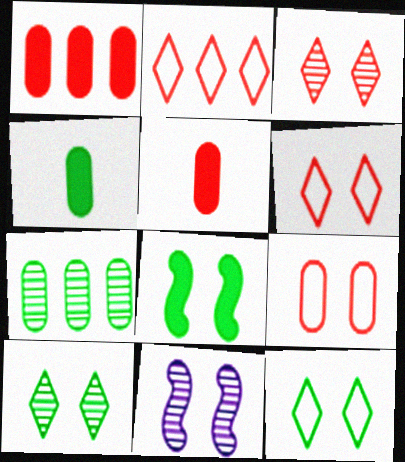[[2, 4, 11]]